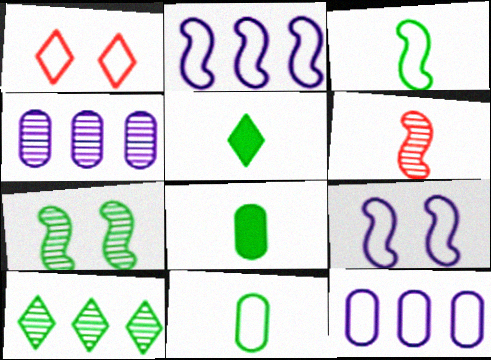[[1, 2, 11], 
[1, 3, 12]]